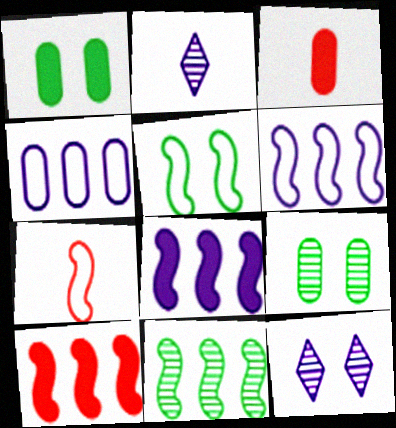[[3, 4, 9], 
[5, 6, 7], 
[6, 10, 11]]